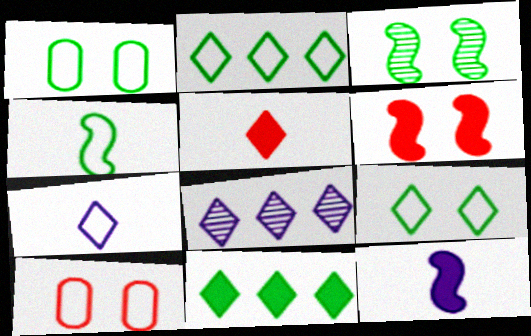[[1, 2, 4], 
[5, 8, 9]]